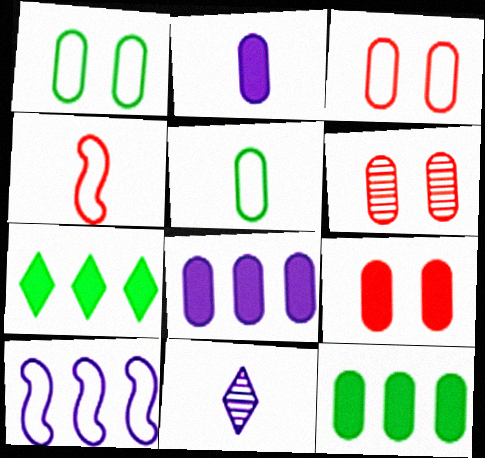[[2, 9, 12], 
[3, 6, 9], 
[5, 6, 8]]